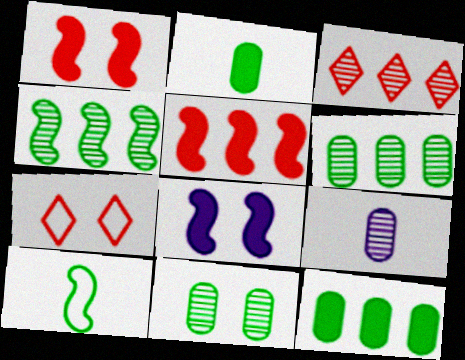[[7, 8, 11]]